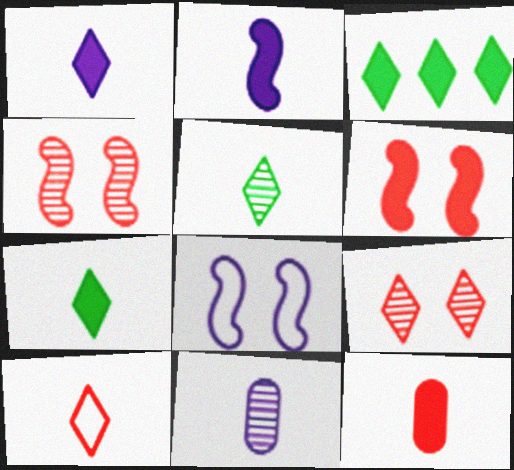[[1, 5, 10], 
[2, 7, 12]]